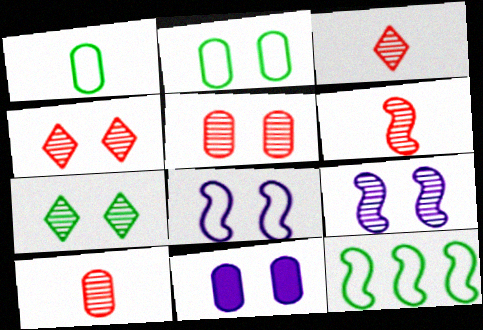[[2, 5, 11], 
[3, 6, 10], 
[3, 11, 12], 
[5, 7, 9]]